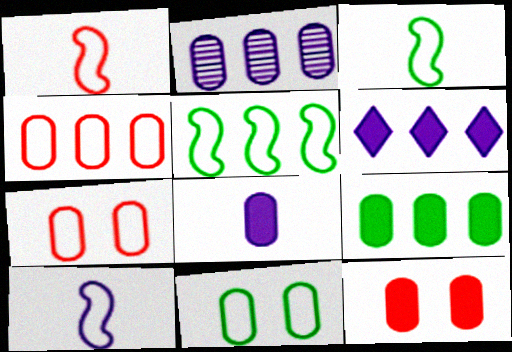[[1, 3, 10], 
[2, 4, 9], 
[8, 9, 12]]